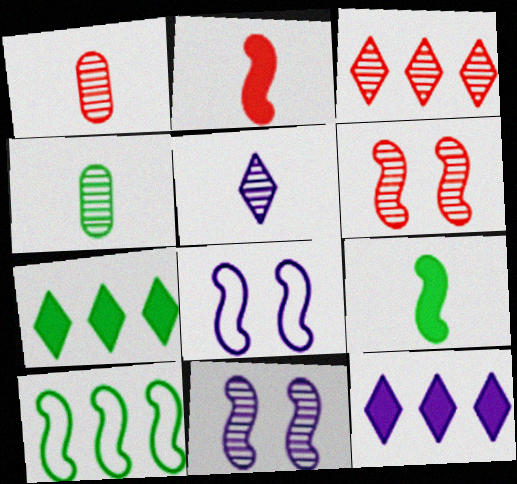[[1, 3, 6], 
[1, 7, 8], 
[2, 10, 11], 
[3, 4, 11]]